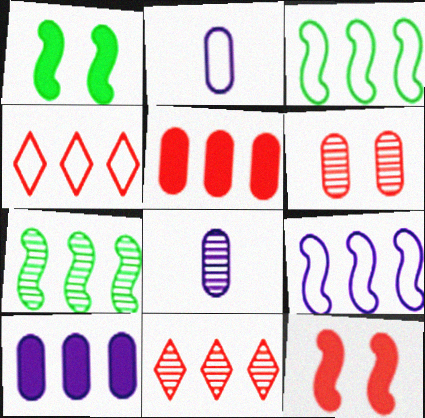[[1, 2, 11], 
[1, 4, 8], 
[3, 10, 11], 
[4, 7, 10]]